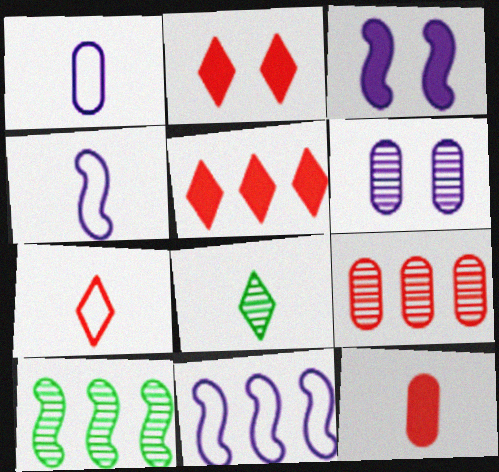[[1, 2, 10], 
[4, 8, 12]]